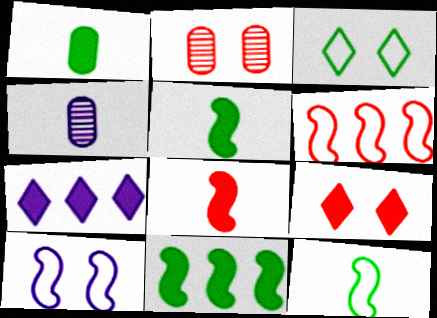[[2, 7, 12], 
[4, 7, 10], 
[6, 10, 12]]